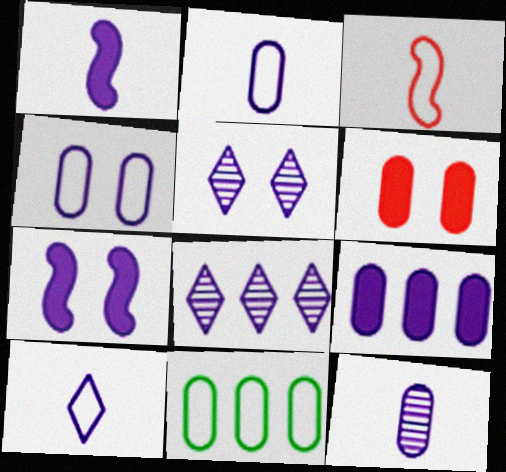[[1, 4, 8], 
[1, 10, 12], 
[2, 7, 8], 
[4, 5, 7], 
[4, 9, 12], 
[6, 11, 12]]